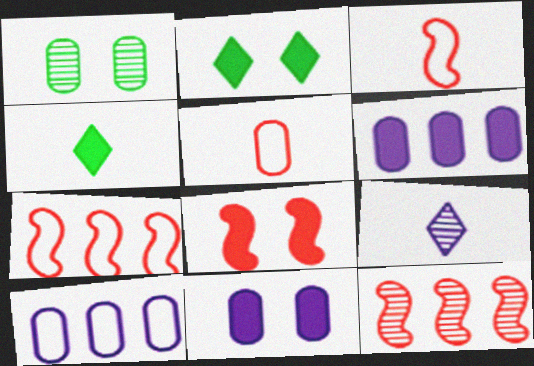[[1, 5, 6], 
[1, 9, 12], 
[2, 8, 11], 
[3, 8, 12], 
[4, 6, 8]]